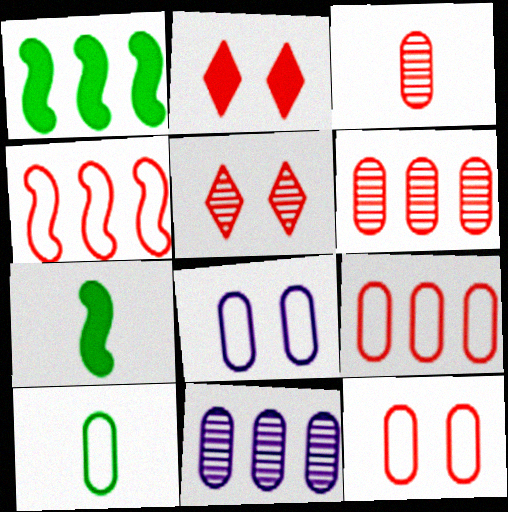[[2, 3, 4], 
[8, 9, 10]]